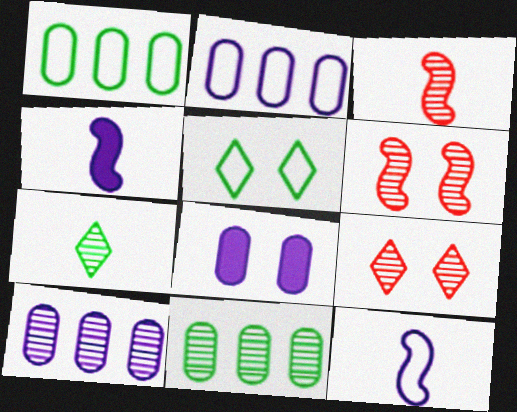[[1, 4, 9], 
[5, 6, 8], 
[6, 7, 10]]